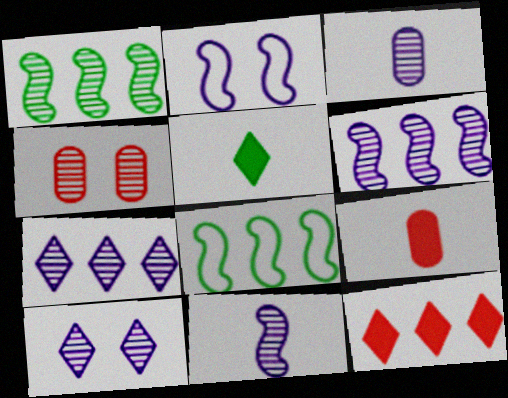[[3, 6, 10], 
[8, 9, 10]]